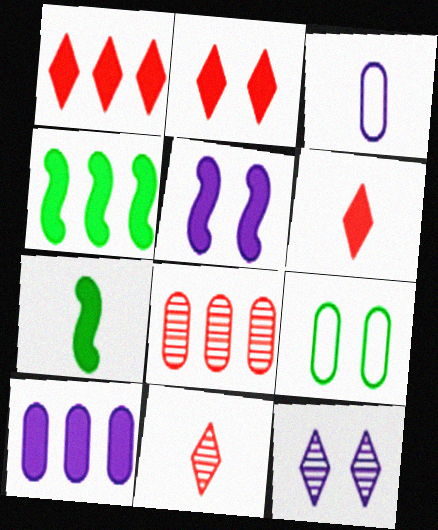[[1, 2, 6], 
[1, 4, 10], 
[2, 7, 10], 
[3, 7, 11]]